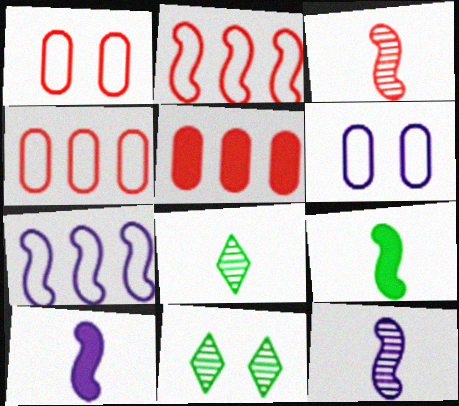[[4, 10, 11]]